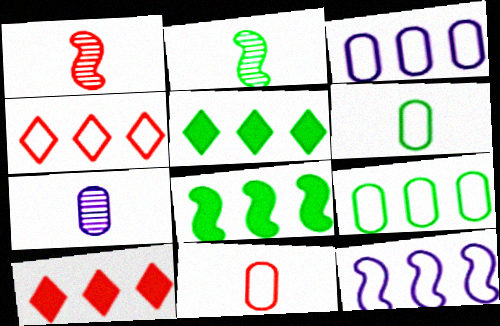[[4, 9, 12]]